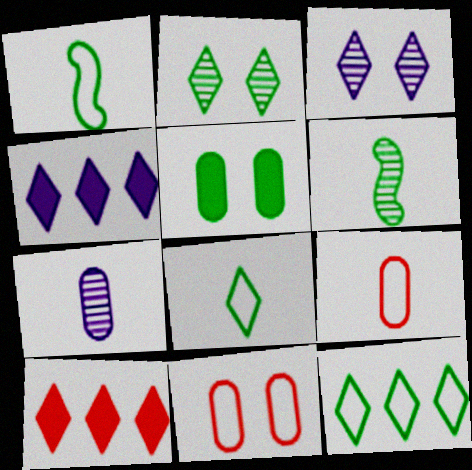[[3, 8, 10], 
[4, 6, 11], 
[5, 6, 12]]